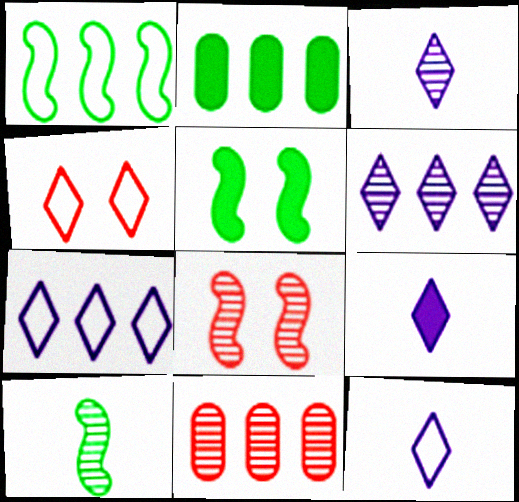[[1, 5, 10], 
[2, 8, 12], 
[3, 9, 12], 
[5, 11, 12]]